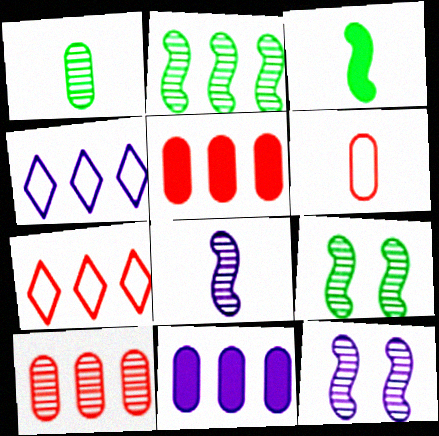[[2, 4, 5], 
[2, 7, 11]]